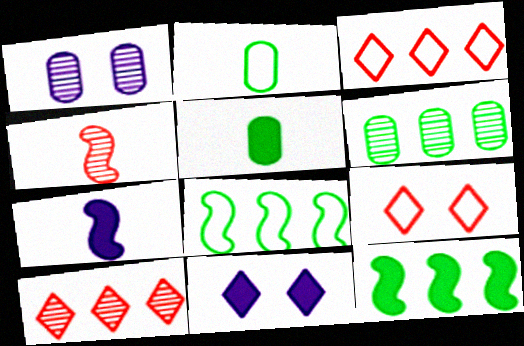[[6, 7, 9]]